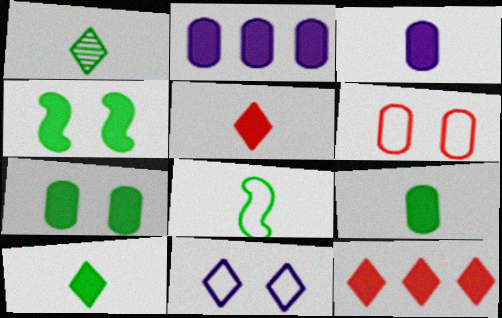[[1, 8, 9], 
[1, 11, 12], 
[2, 4, 5], 
[3, 4, 12]]